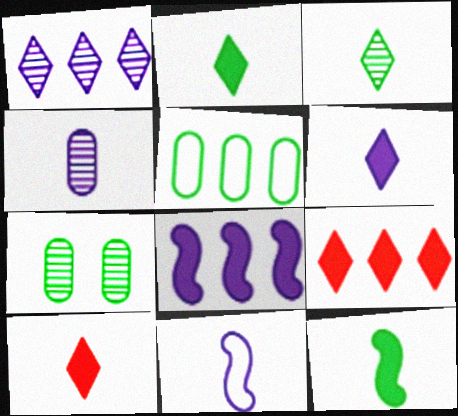[[2, 6, 10], 
[4, 6, 11], 
[7, 9, 11]]